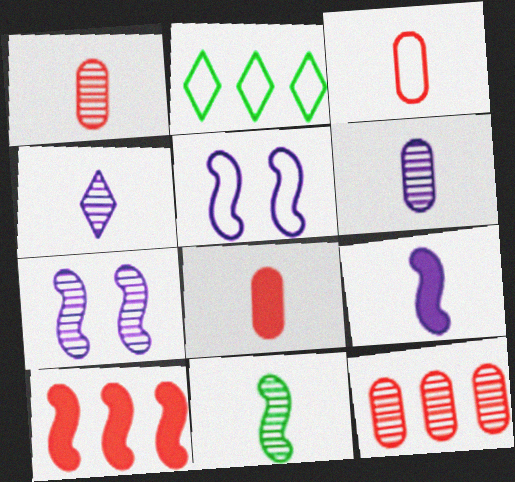[[1, 3, 8], 
[1, 4, 11], 
[2, 3, 5], 
[2, 7, 8], 
[5, 10, 11]]